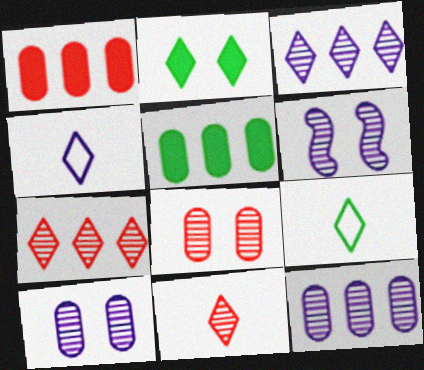[[1, 6, 9], 
[2, 4, 7]]